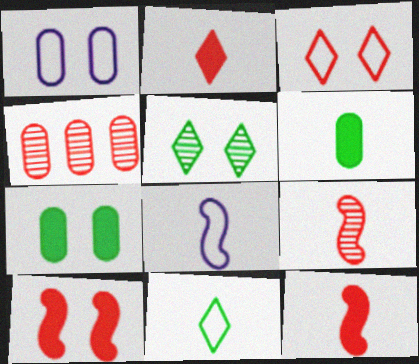[[1, 4, 6], 
[1, 5, 10], 
[3, 4, 12]]